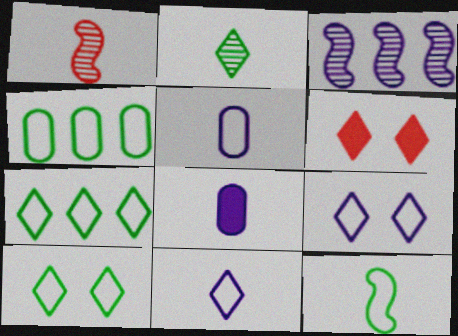[[3, 8, 9], 
[4, 10, 12]]